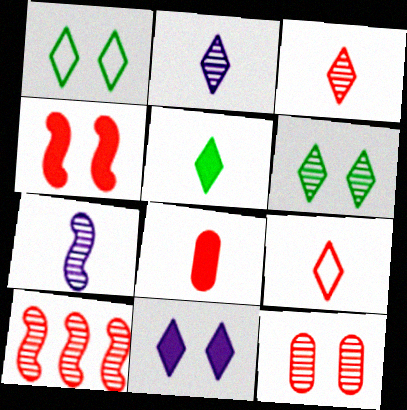[[2, 5, 9], 
[3, 10, 12]]